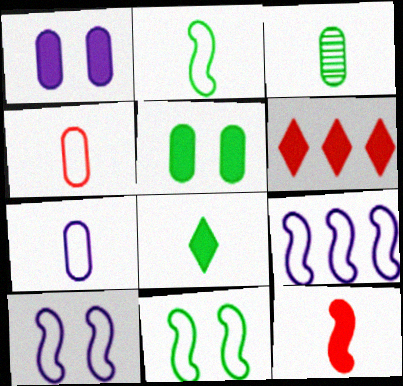[[2, 3, 8], 
[3, 6, 10]]